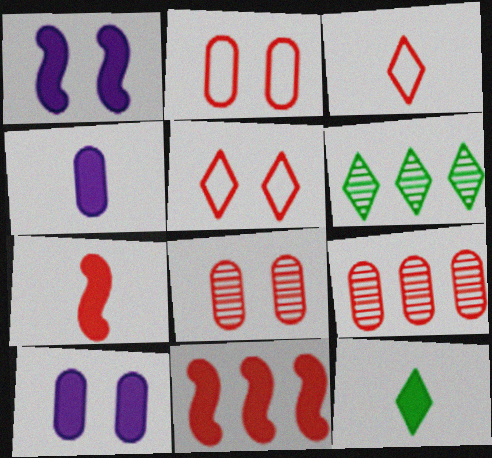[[3, 8, 11], 
[4, 7, 12], 
[5, 7, 9], 
[10, 11, 12]]